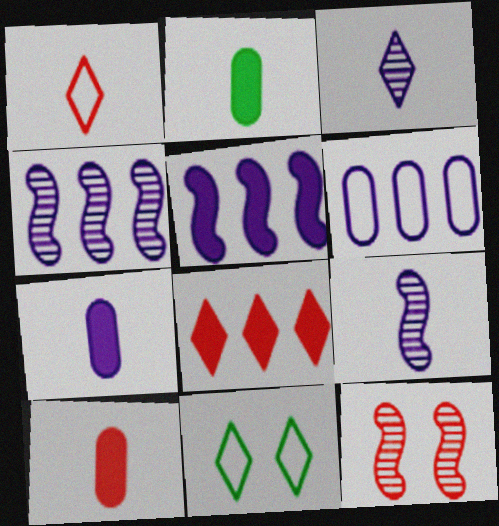[[1, 2, 9], 
[2, 7, 10], 
[3, 8, 11], 
[4, 10, 11]]